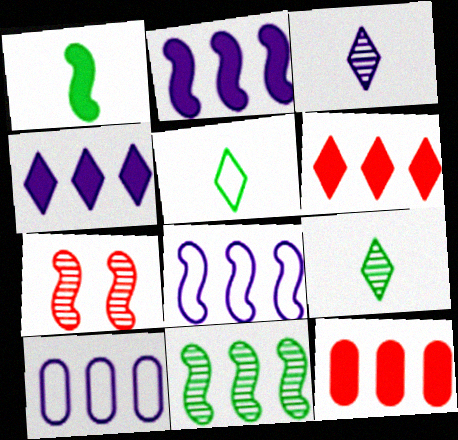[[1, 7, 8], 
[6, 10, 11]]